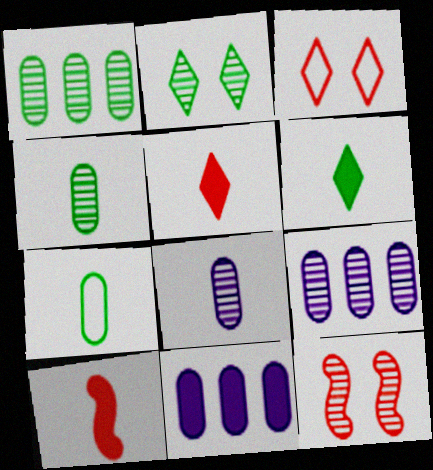[]